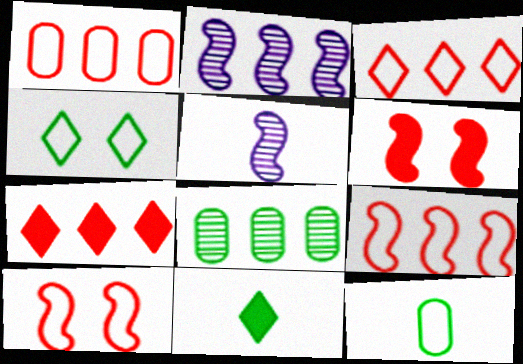[[1, 3, 9]]